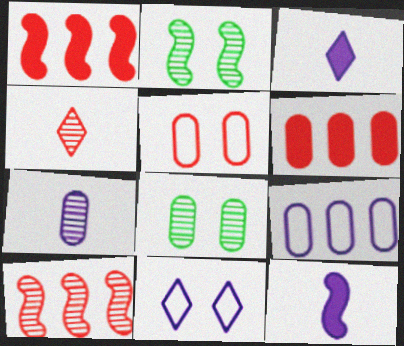[[1, 4, 5]]